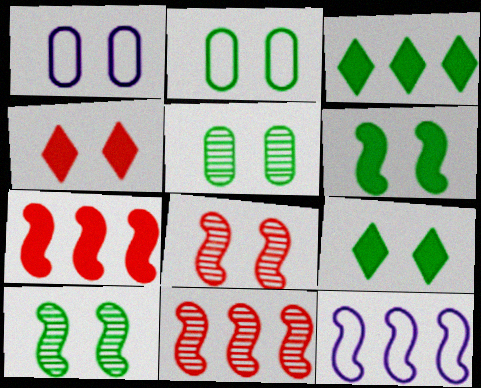[[1, 4, 10], 
[1, 8, 9], 
[2, 9, 10]]